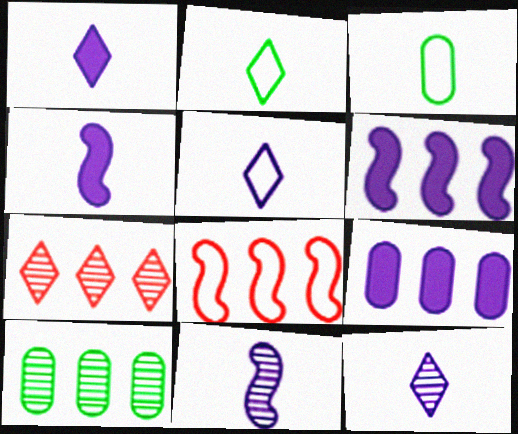[[1, 5, 12]]